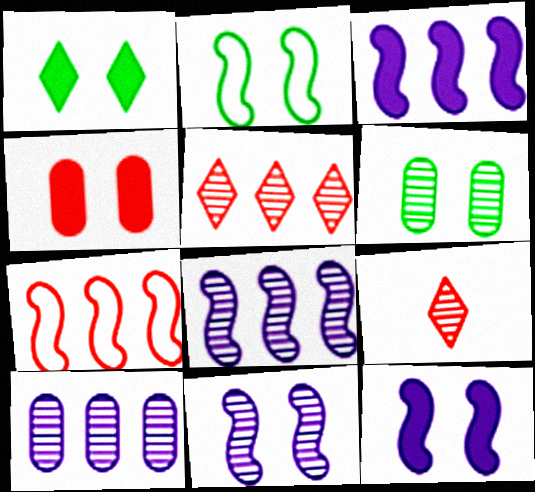[[1, 2, 6], 
[1, 4, 12], 
[4, 7, 9], 
[6, 8, 9]]